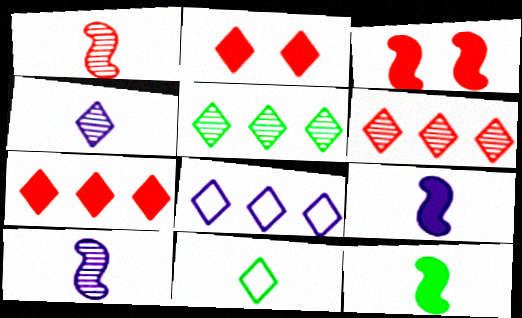[[5, 7, 8]]